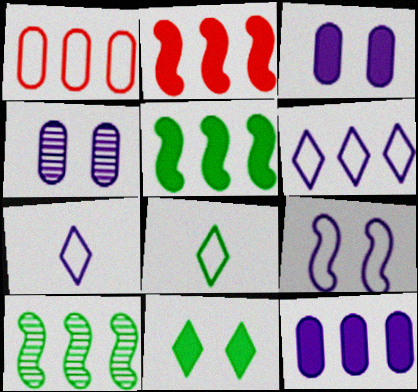[[1, 8, 9], 
[2, 4, 8]]